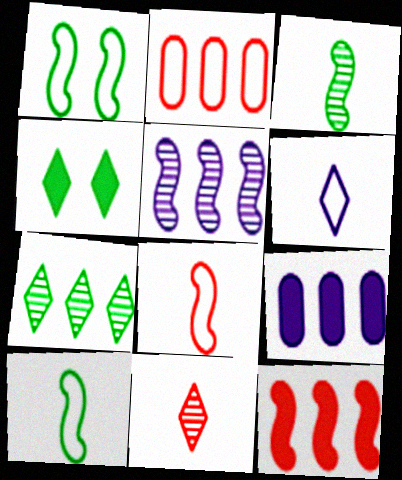[[1, 2, 6], 
[1, 9, 11]]